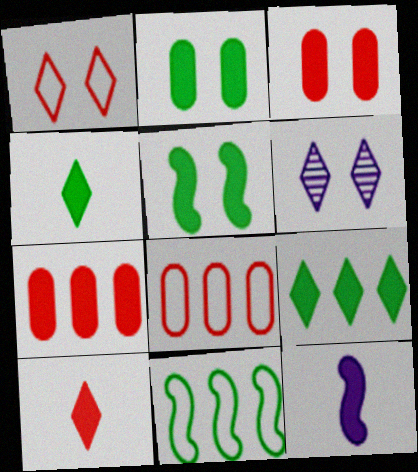[[3, 9, 12]]